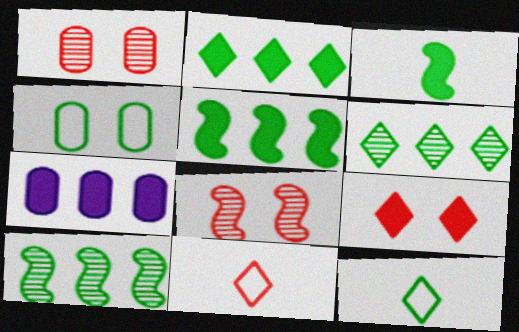[[3, 4, 6], 
[3, 7, 9], 
[7, 8, 12]]